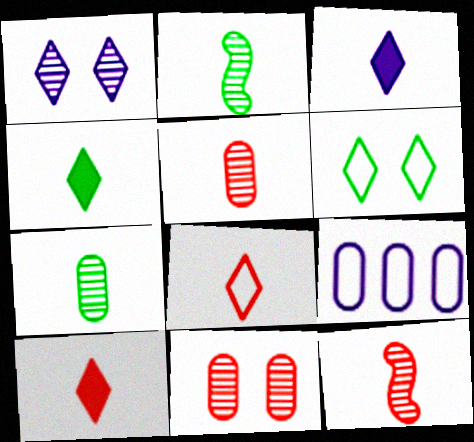[[3, 4, 10]]